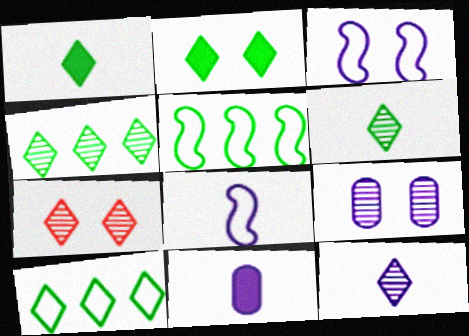[[2, 6, 10], 
[4, 7, 12], 
[5, 7, 11], 
[8, 11, 12]]